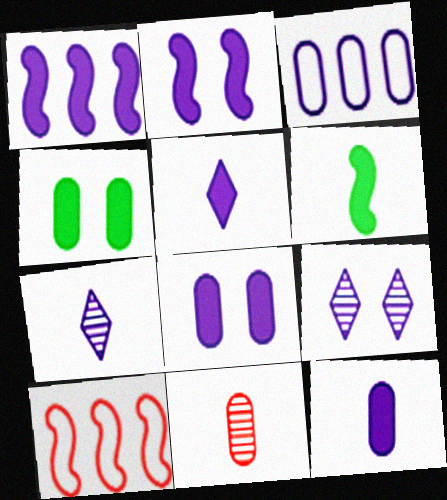[[1, 5, 8], 
[2, 3, 7], 
[3, 4, 11], 
[4, 7, 10]]